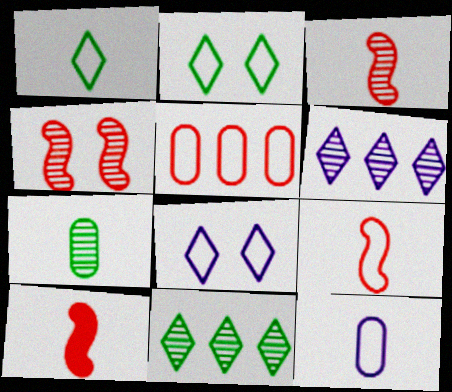[[1, 9, 12], 
[3, 9, 10], 
[4, 6, 7]]